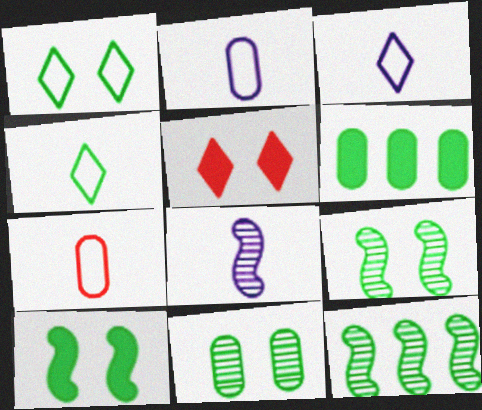[[1, 10, 11], 
[2, 5, 12], 
[4, 6, 9]]